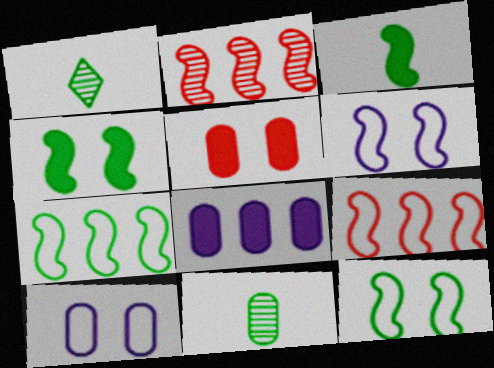[[2, 3, 6]]